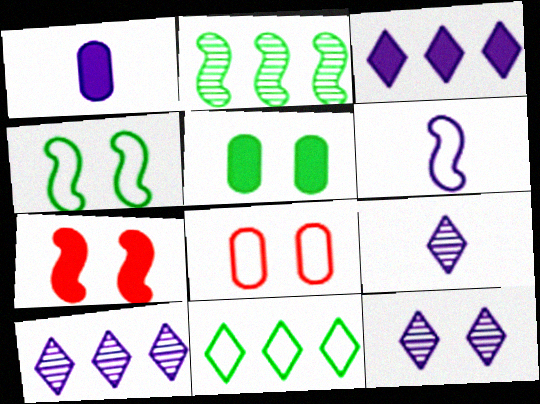[[1, 6, 9], 
[2, 6, 7], 
[6, 8, 11], 
[9, 10, 12]]